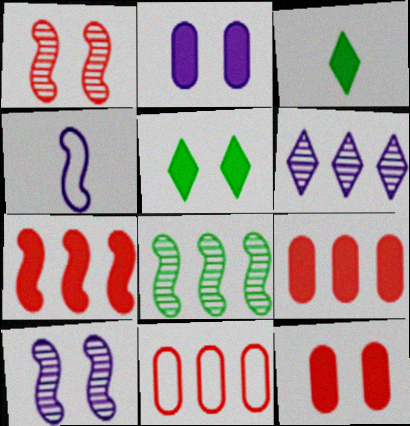[[2, 3, 7], 
[2, 4, 6], 
[3, 10, 11]]